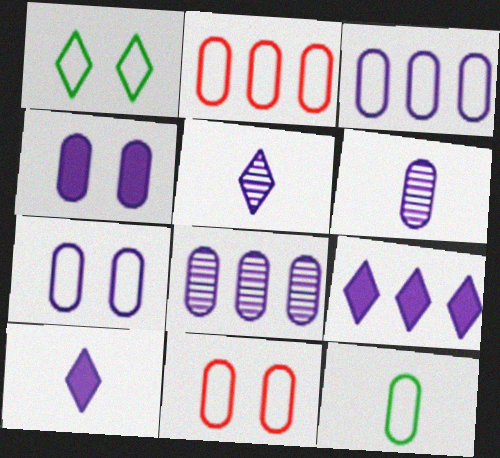[[2, 7, 12], 
[3, 4, 6], 
[3, 11, 12]]